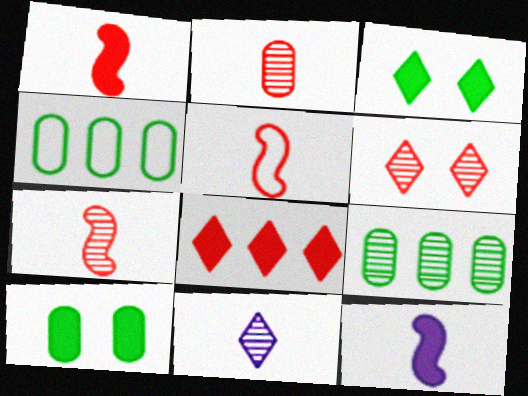[[1, 5, 7], 
[4, 6, 12], 
[8, 10, 12]]